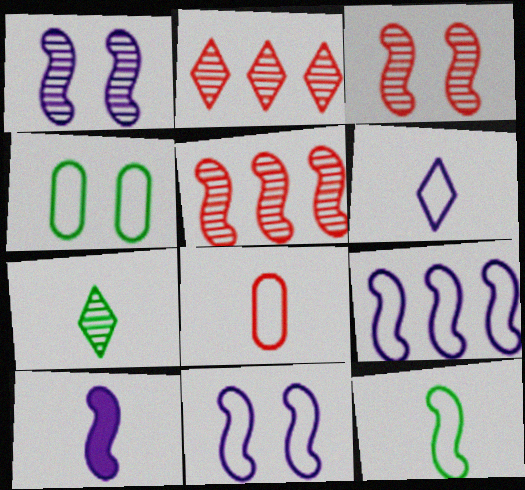[[1, 9, 10], 
[2, 4, 10], 
[6, 8, 12], 
[7, 8, 10]]